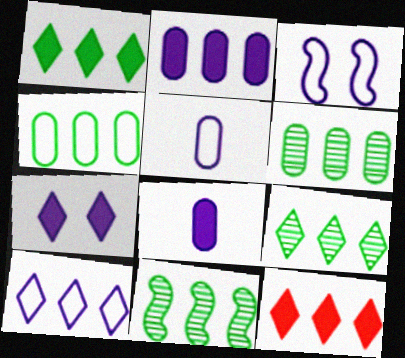[[1, 4, 11], 
[3, 5, 10], 
[6, 9, 11], 
[9, 10, 12]]